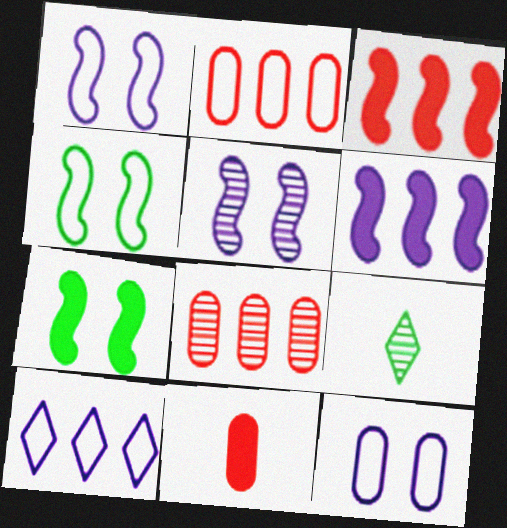[[3, 9, 12], 
[5, 8, 9]]